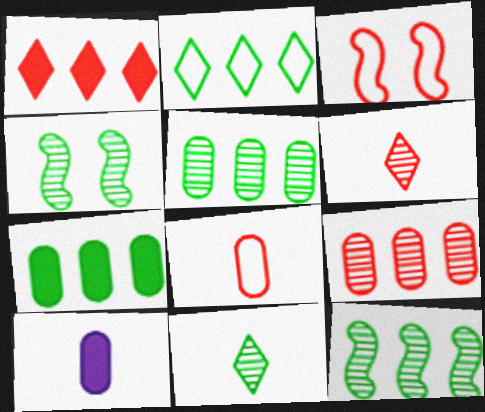[[2, 7, 12], 
[4, 5, 11]]